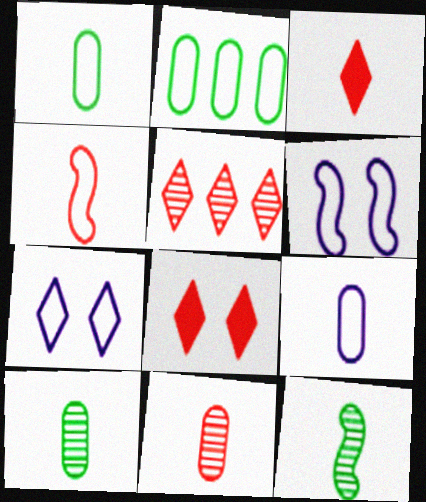[[2, 4, 7], 
[3, 4, 11], 
[3, 9, 12]]